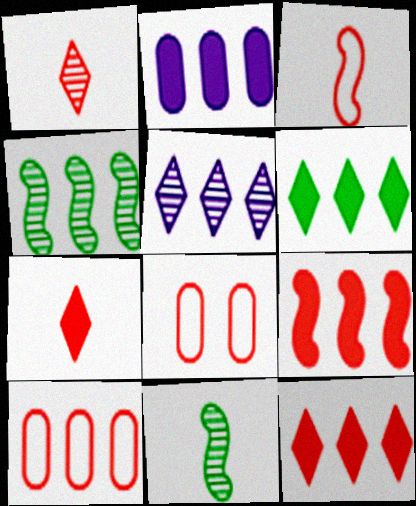[[1, 8, 9], 
[2, 6, 9]]